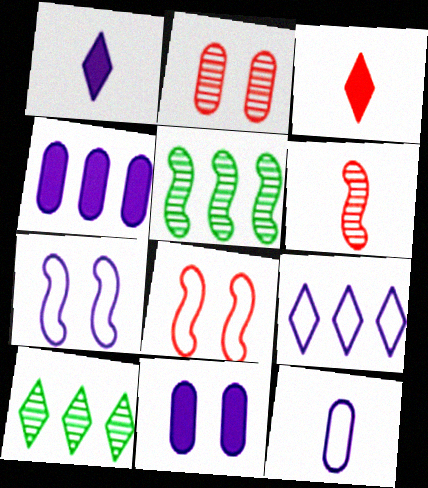[[7, 9, 12]]